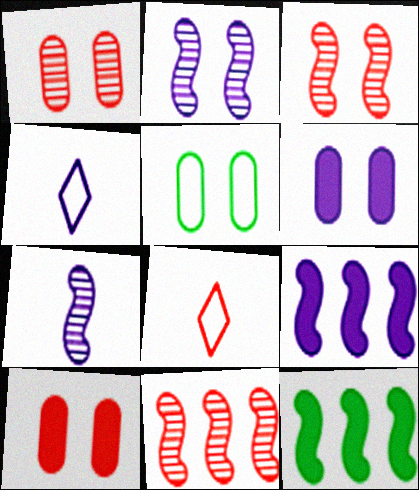[[1, 4, 12], 
[1, 5, 6], 
[8, 10, 11]]